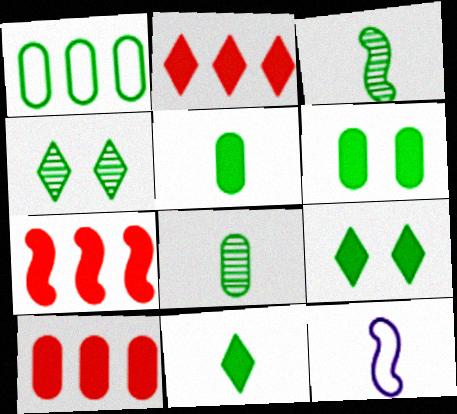[[1, 3, 9], 
[1, 6, 8], 
[2, 7, 10], 
[4, 10, 12]]